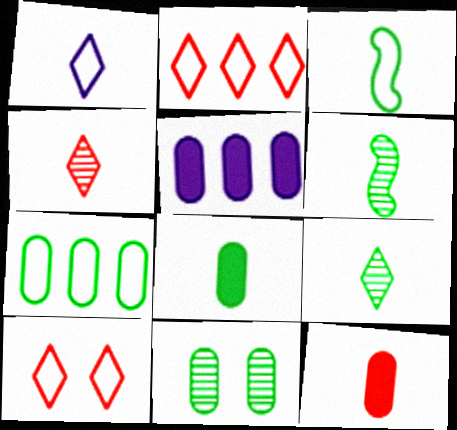[[1, 6, 12], 
[3, 8, 9], 
[5, 6, 10], 
[7, 8, 11]]